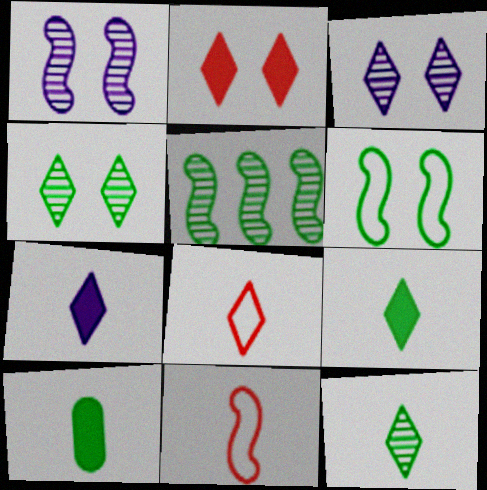[[7, 8, 12]]